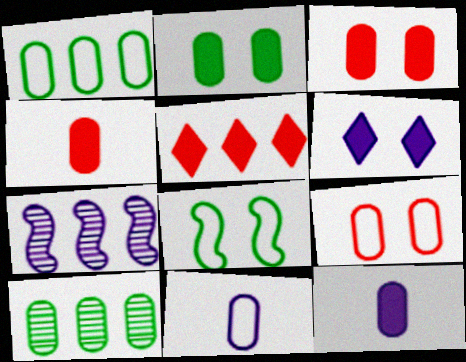[[1, 5, 7], 
[1, 9, 11], 
[3, 10, 11], 
[6, 7, 11], 
[9, 10, 12]]